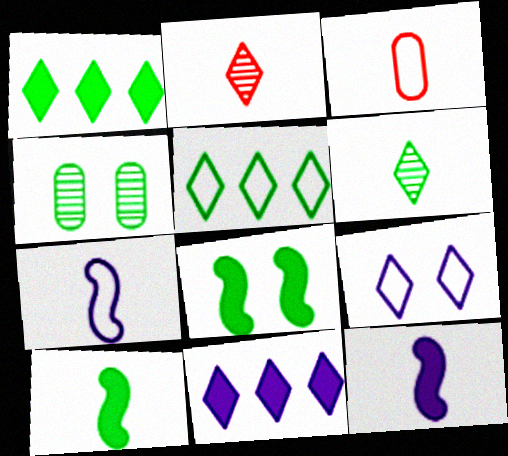[[1, 2, 9], 
[3, 6, 12], 
[4, 5, 10]]